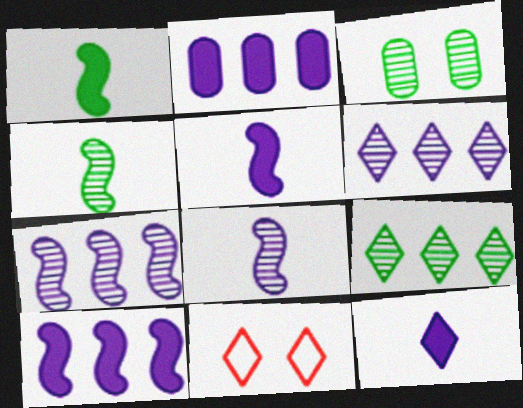[[2, 4, 11], 
[3, 4, 9], 
[9, 11, 12]]